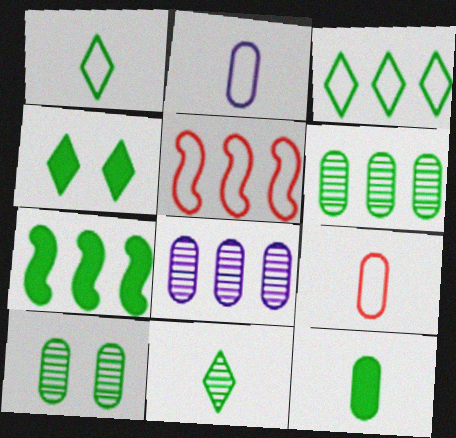[[1, 7, 10], 
[3, 4, 11], 
[3, 6, 7], 
[4, 7, 12]]